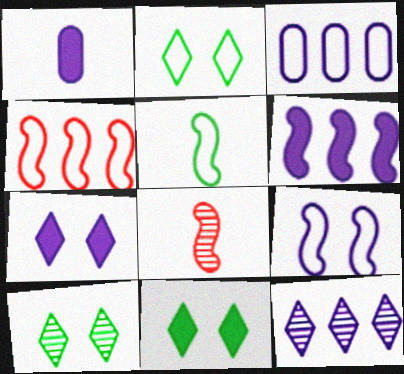[[1, 4, 10], 
[1, 6, 7], 
[1, 9, 12], 
[2, 10, 11], 
[3, 6, 12], 
[3, 8, 11], 
[4, 5, 9]]